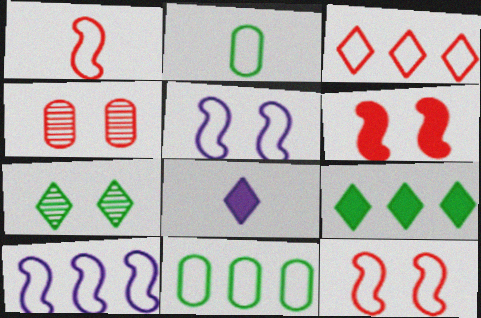[[2, 3, 5], 
[3, 7, 8], 
[3, 10, 11]]